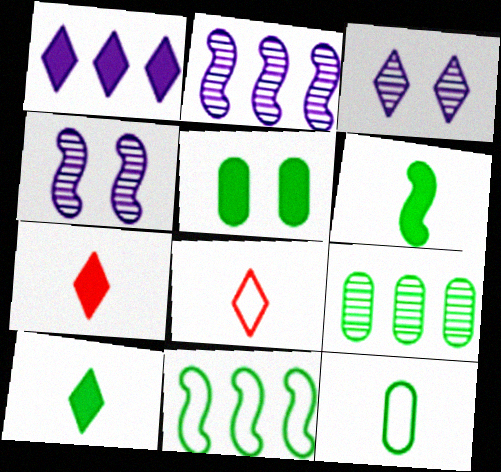[[2, 5, 8], 
[5, 9, 12]]